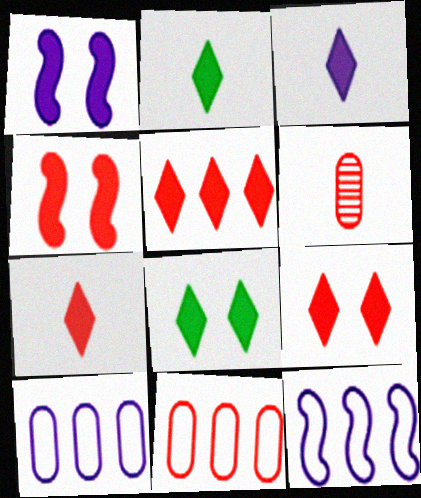[[2, 3, 7], 
[3, 5, 8], 
[5, 7, 9], 
[6, 8, 12]]